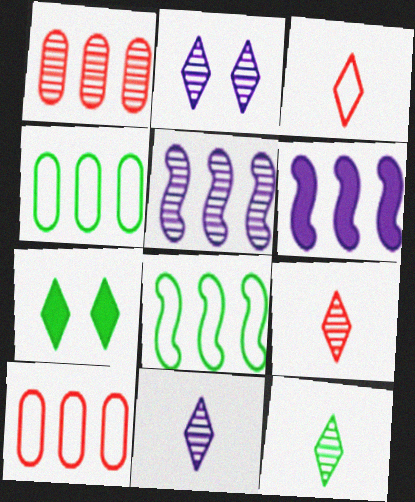[[9, 11, 12]]